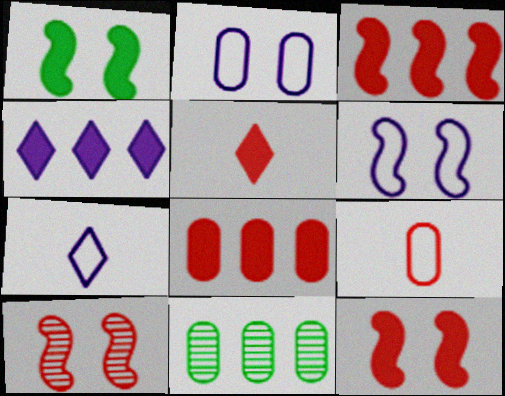[[1, 6, 10], 
[5, 6, 11], 
[5, 8, 12], 
[7, 11, 12]]